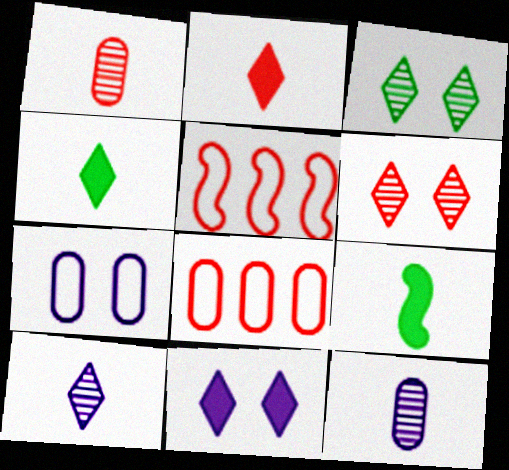[]